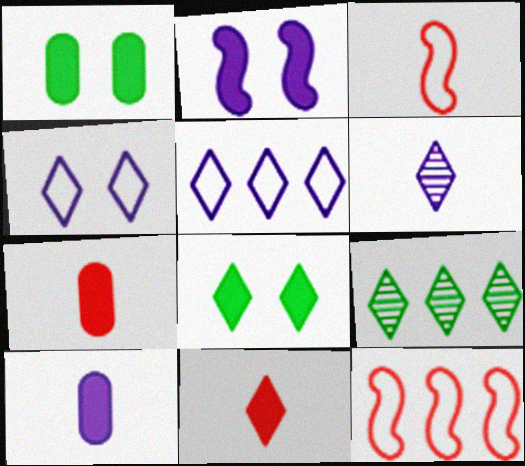[[1, 6, 12], 
[4, 9, 11]]